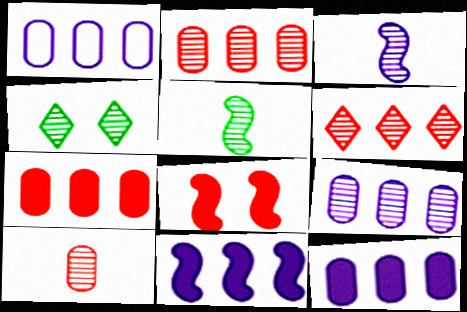[[1, 9, 12], 
[2, 3, 4]]